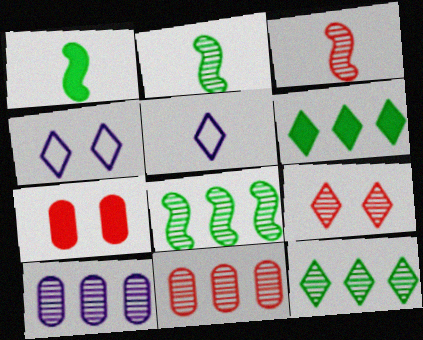[[1, 4, 11], 
[2, 9, 10], 
[3, 9, 11], 
[5, 6, 9], 
[5, 7, 8]]